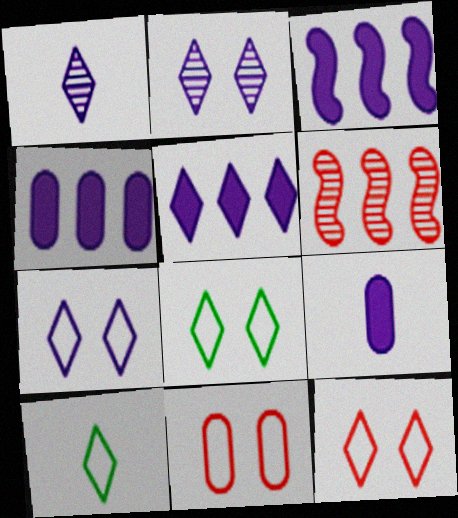[[1, 5, 7], 
[3, 4, 5], 
[6, 8, 9], 
[7, 8, 12]]